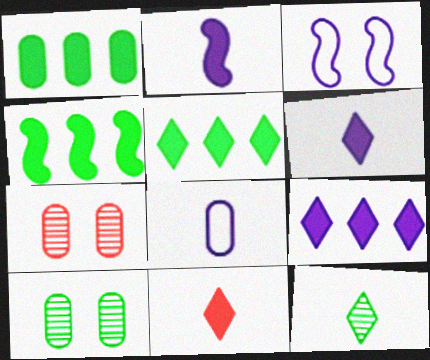[[1, 4, 5], 
[1, 7, 8]]